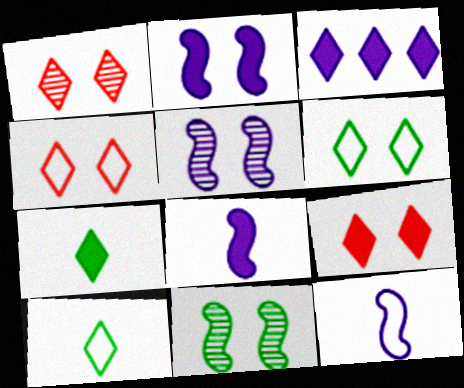[[1, 3, 10], 
[1, 4, 9], 
[3, 7, 9]]